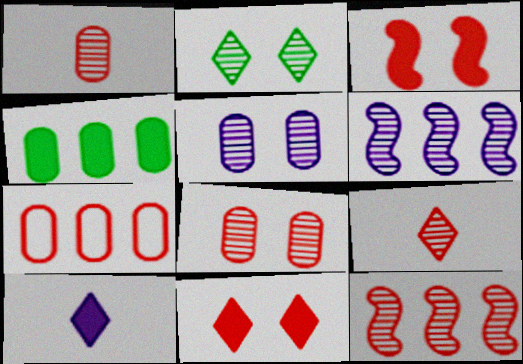[[1, 2, 6], 
[3, 4, 10], 
[3, 7, 9], 
[8, 9, 12]]